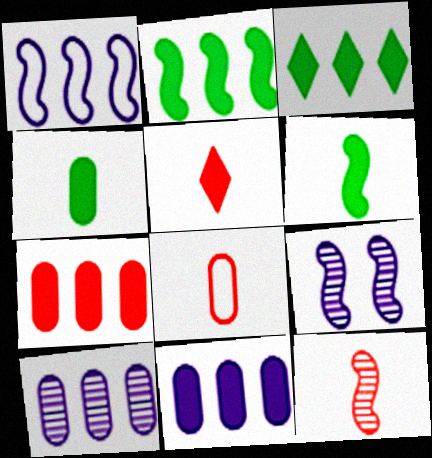[[3, 8, 9], 
[5, 8, 12]]